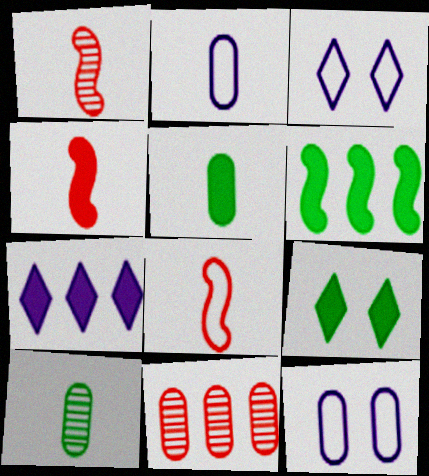[[1, 4, 8], 
[5, 6, 9], 
[5, 11, 12]]